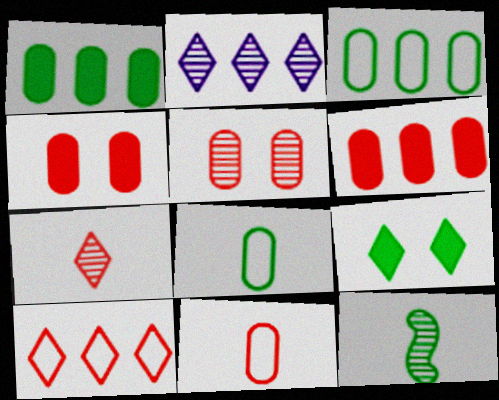[[2, 5, 12], 
[3, 9, 12], 
[5, 6, 11]]